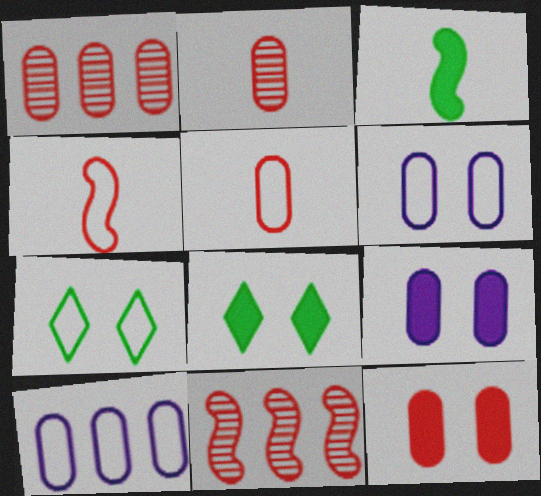[[1, 5, 12], 
[4, 7, 10]]